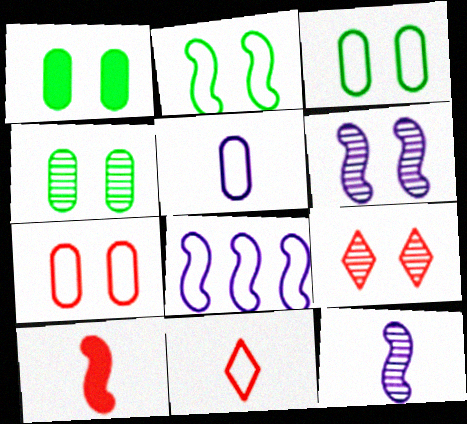[[1, 3, 4], 
[3, 8, 11], 
[4, 6, 9]]